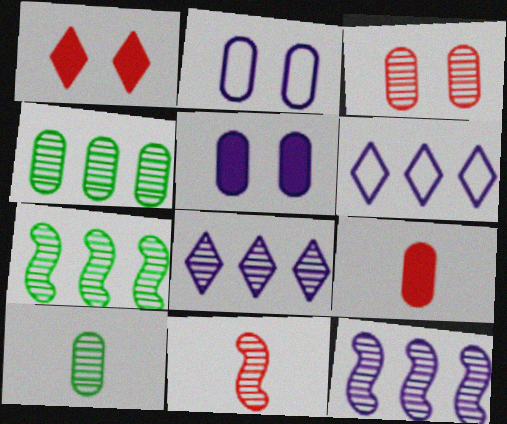[[2, 4, 9]]